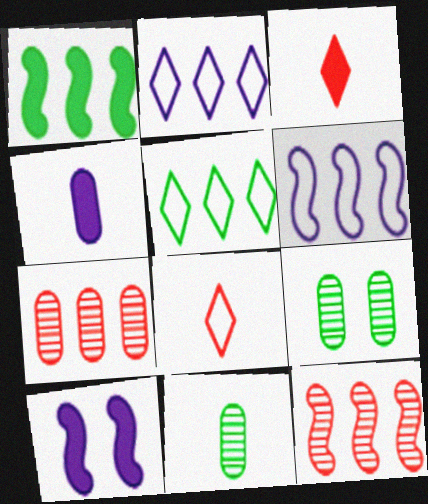[[1, 2, 7], 
[1, 6, 12], 
[3, 6, 9]]